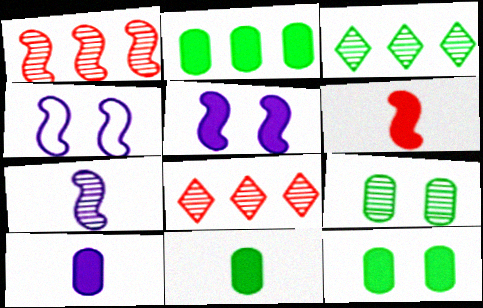[[2, 11, 12], 
[4, 8, 11], 
[7, 8, 9]]